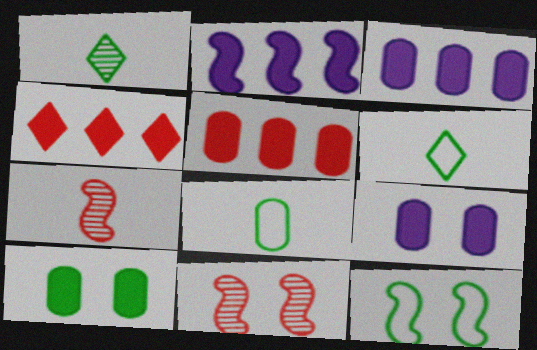[[2, 7, 12], 
[3, 6, 11]]